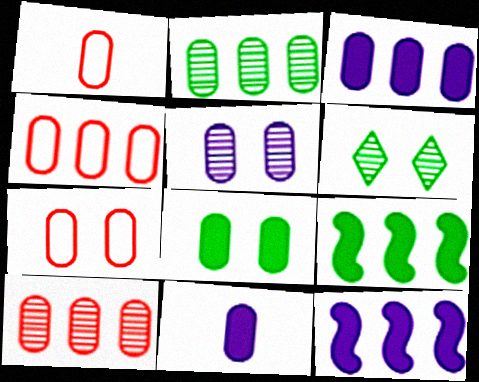[[1, 4, 7], 
[1, 6, 12], 
[2, 3, 4], 
[2, 7, 11], 
[5, 7, 8]]